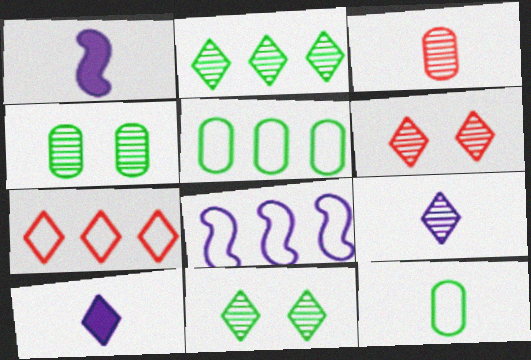[[1, 4, 7], 
[1, 5, 6], 
[2, 6, 9], 
[5, 7, 8], 
[7, 10, 11]]